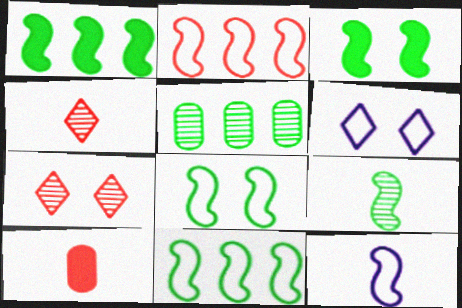[[1, 8, 9], 
[2, 7, 10], 
[2, 8, 12], 
[3, 9, 11]]